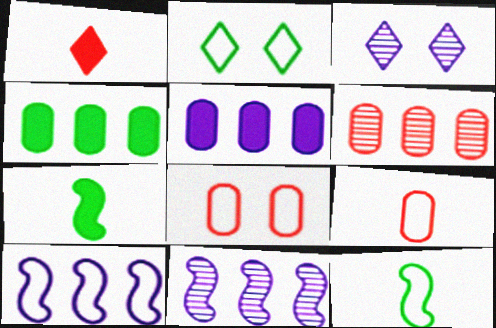[[2, 9, 10]]